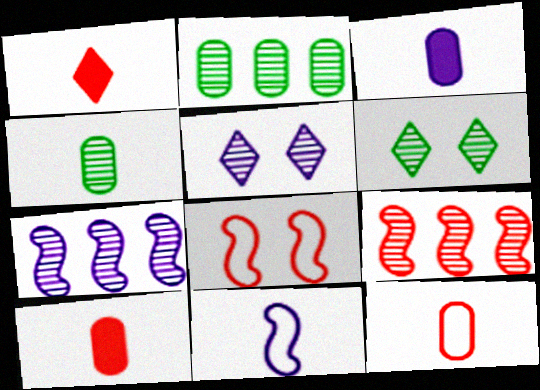[[1, 4, 11], 
[3, 4, 12], 
[4, 5, 9]]